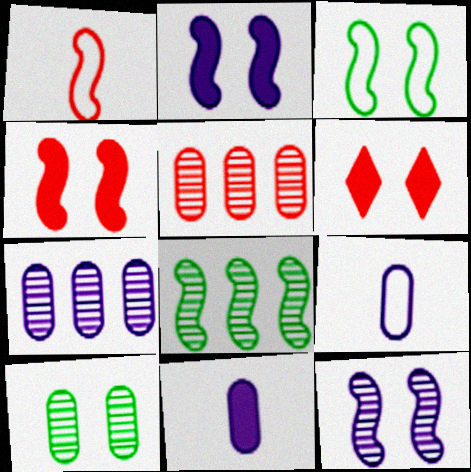[[1, 2, 8], 
[1, 5, 6], 
[3, 4, 12], 
[6, 8, 9]]